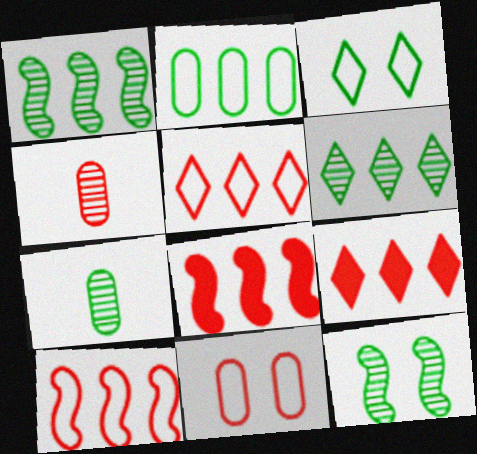[[6, 7, 12]]